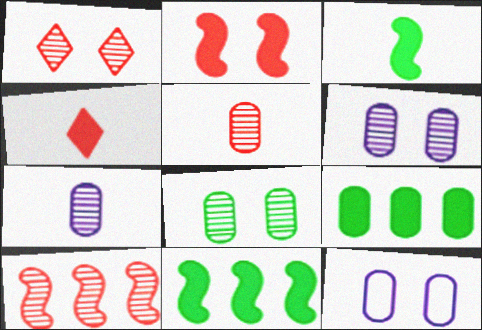[[1, 5, 10], 
[5, 9, 12]]